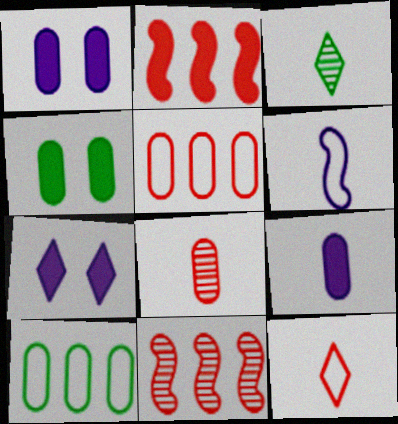[[1, 8, 10]]